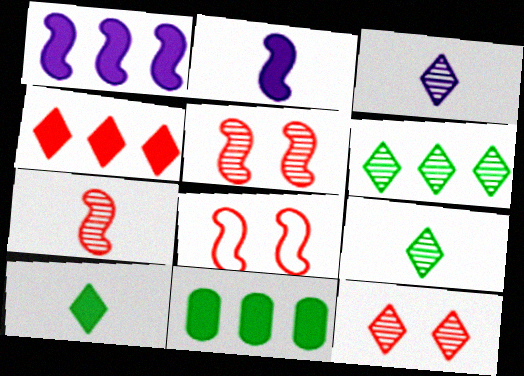[[1, 4, 11], 
[3, 6, 12], 
[3, 8, 11]]